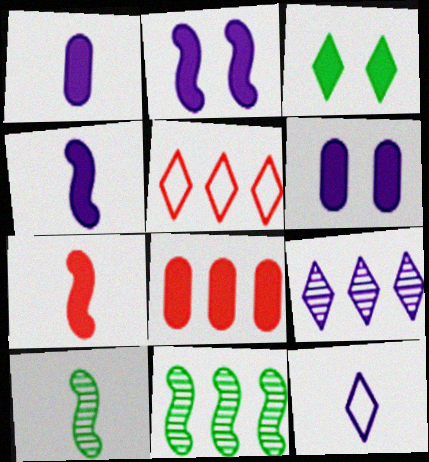[[3, 4, 8], 
[5, 6, 10]]